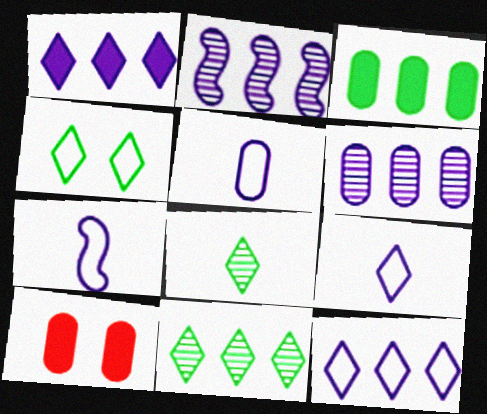[[5, 7, 9], 
[7, 10, 11]]